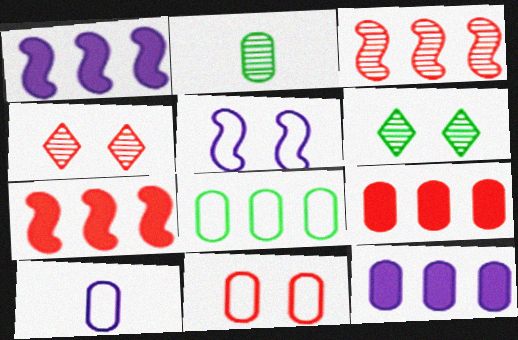[[2, 11, 12], 
[6, 7, 10], 
[8, 10, 11]]